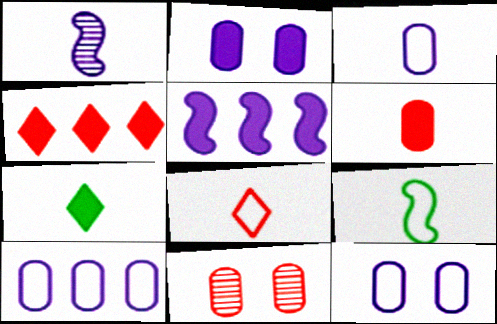[[3, 8, 9], 
[3, 10, 12]]